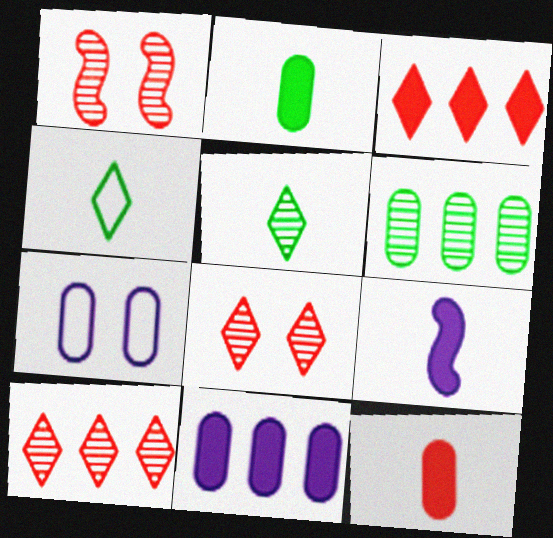[[1, 4, 11], 
[6, 7, 12]]